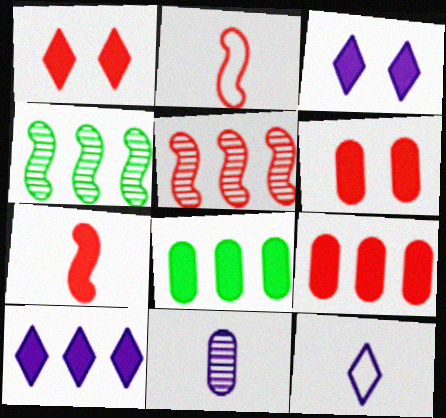[[1, 7, 9], 
[3, 7, 8], 
[4, 6, 12]]